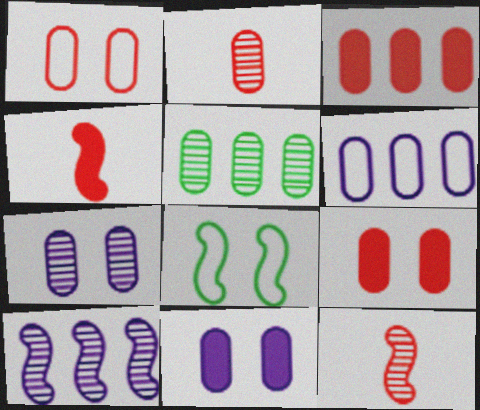[[1, 2, 3], 
[2, 5, 7], 
[3, 5, 6], 
[4, 8, 10]]